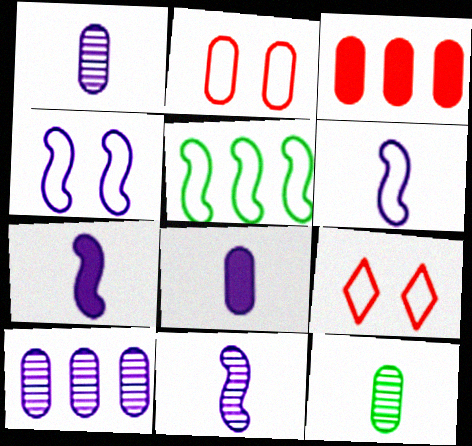[[6, 7, 11]]